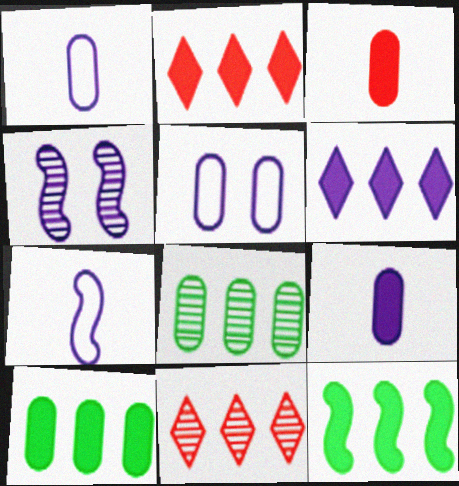[[1, 4, 6], 
[3, 5, 8]]